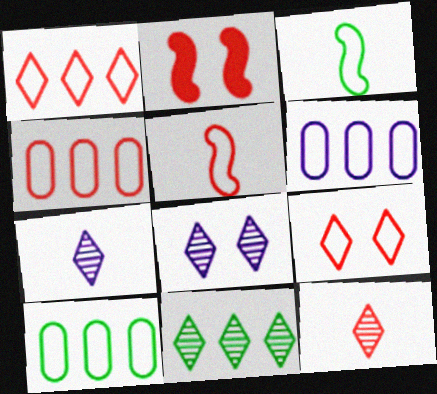[[2, 4, 12], 
[2, 7, 10], 
[3, 6, 9], 
[4, 5, 9], 
[4, 6, 10], 
[8, 11, 12]]